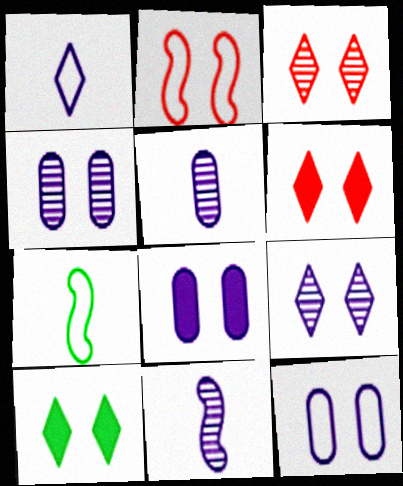[[2, 4, 10], 
[4, 8, 12]]